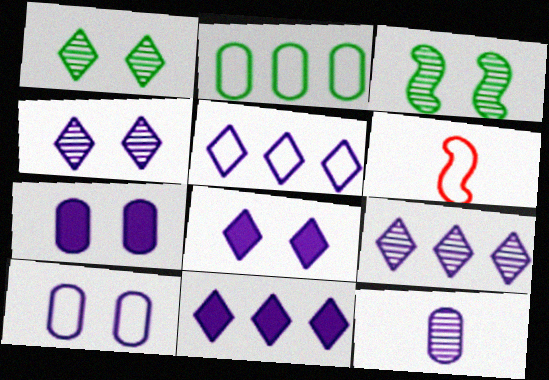[[5, 9, 11]]